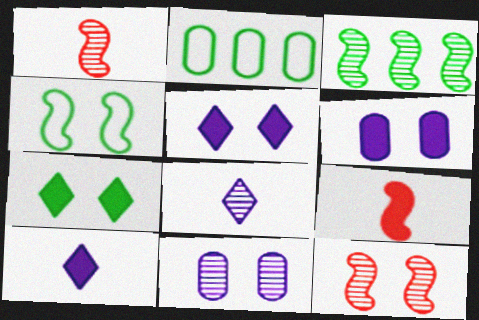[[1, 2, 5], 
[2, 10, 12]]